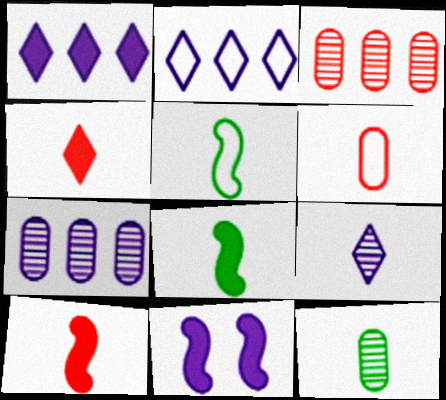[[6, 8, 9]]